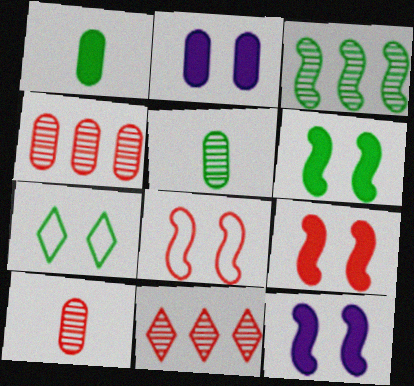[[1, 3, 7], 
[6, 9, 12]]